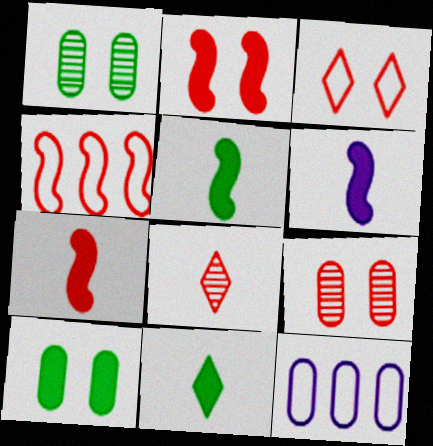[[2, 3, 9], 
[5, 6, 7]]